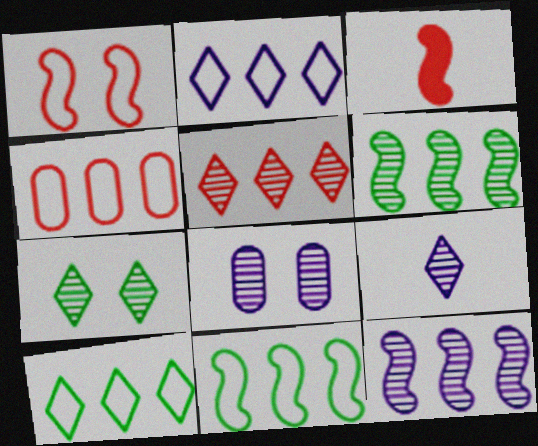[[2, 4, 11], 
[3, 8, 10], 
[5, 7, 9], 
[8, 9, 12]]